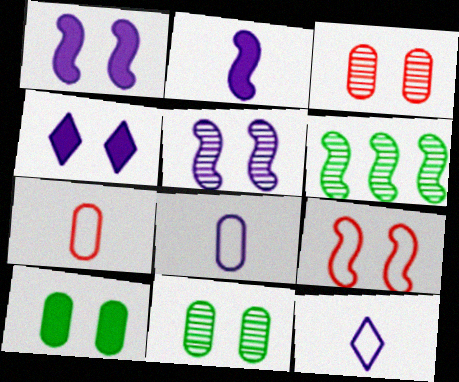[[2, 6, 9], 
[4, 6, 7], 
[4, 9, 11]]